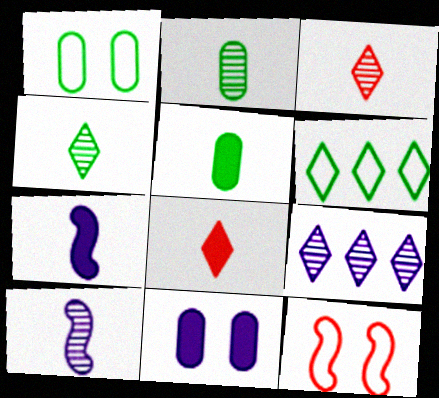[[2, 3, 10], 
[5, 7, 8], 
[5, 9, 12]]